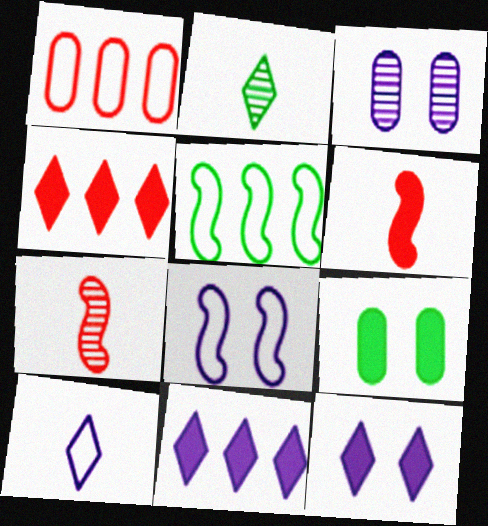[[2, 5, 9], 
[3, 8, 12], 
[6, 9, 11]]